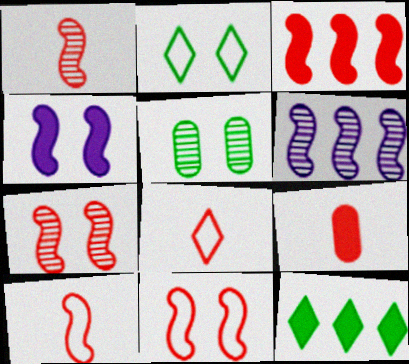[[1, 3, 11], 
[1, 8, 9], 
[2, 6, 9], 
[3, 7, 10], 
[4, 9, 12]]